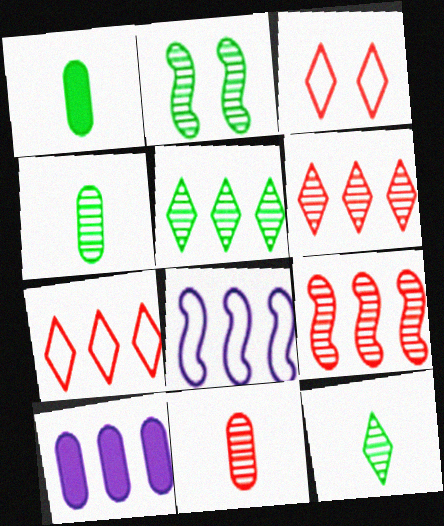[[2, 4, 5]]